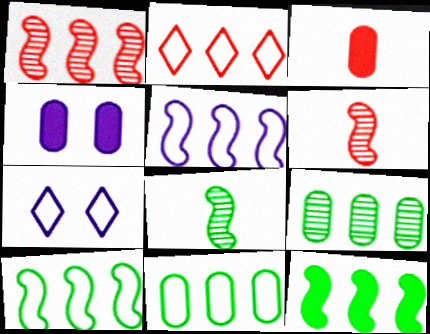[[1, 5, 12], 
[2, 4, 8], 
[2, 5, 11]]